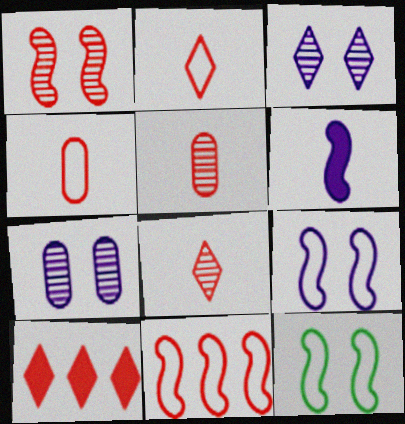[[1, 4, 10]]